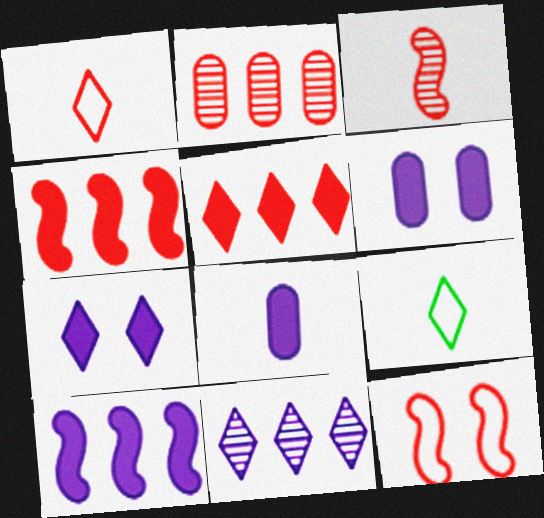[[3, 4, 12], 
[3, 8, 9], 
[7, 8, 10]]